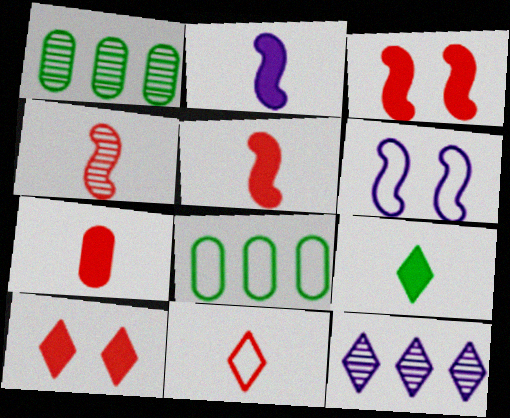[[2, 7, 9], 
[4, 7, 11], 
[6, 8, 11]]